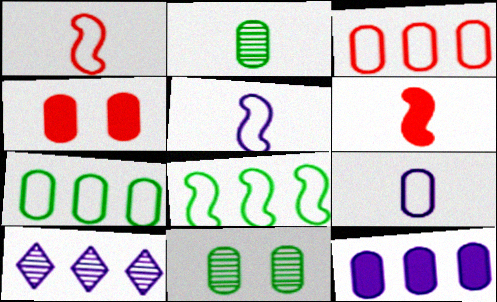[]